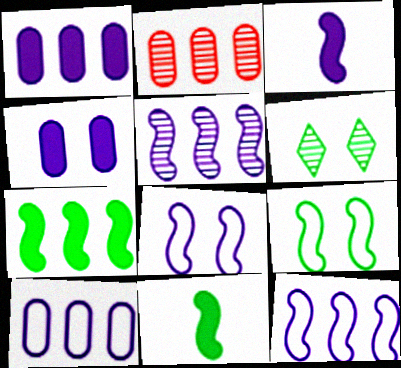[[3, 5, 8]]